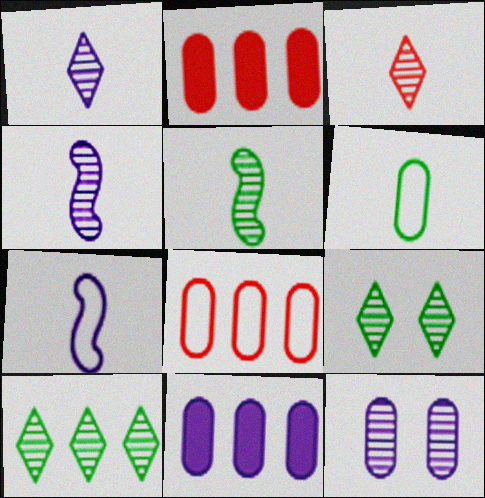[[2, 6, 12], 
[2, 7, 9]]